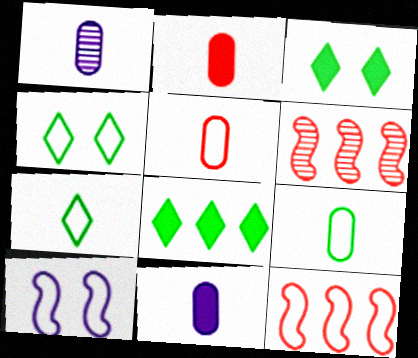[[1, 2, 9], 
[1, 3, 12], 
[4, 6, 11]]